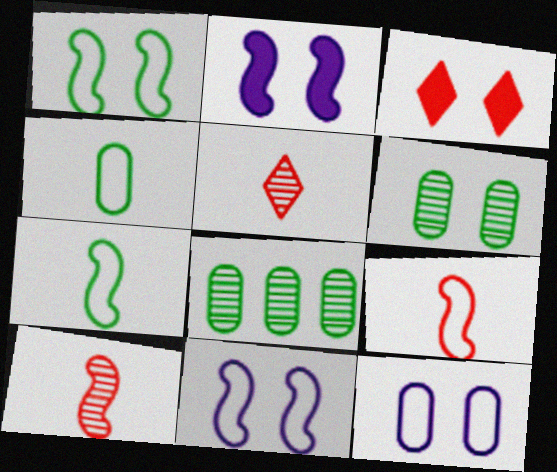[[3, 6, 11]]